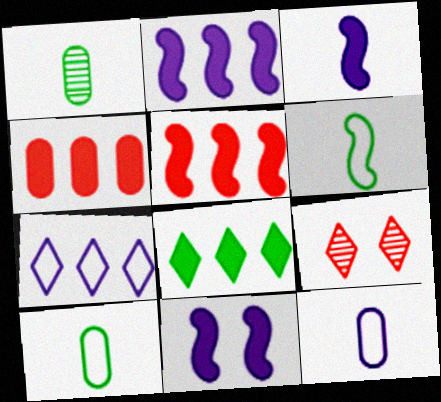[[2, 3, 11], 
[2, 4, 8], 
[2, 9, 10]]